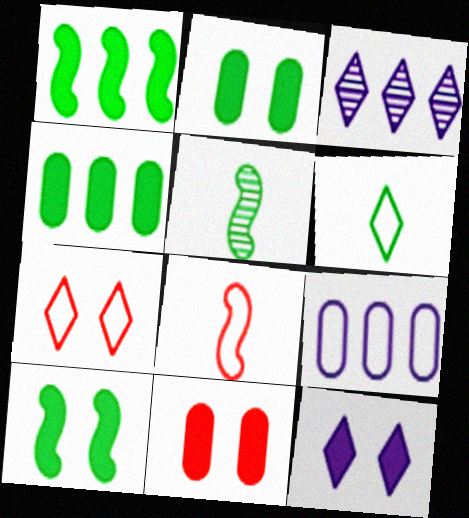[[2, 3, 8], 
[10, 11, 12]]